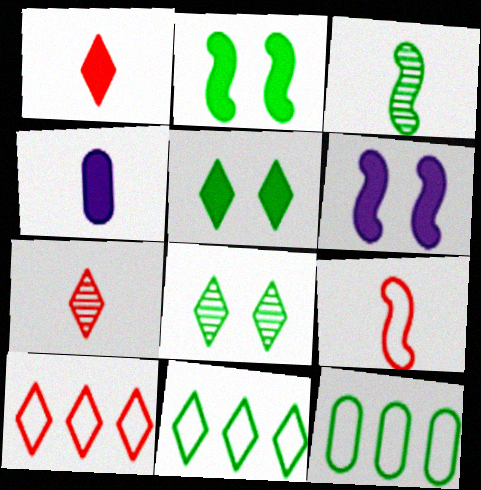[[3, 5, 12], 
[6, 7, 12]]